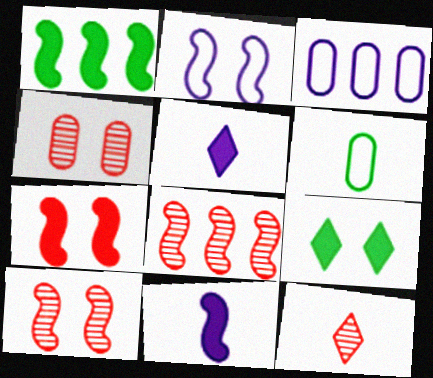[[1, 7, 11], 
[2, 4, 9], 
[4, 8, 12], 
[6, 11, 12]]